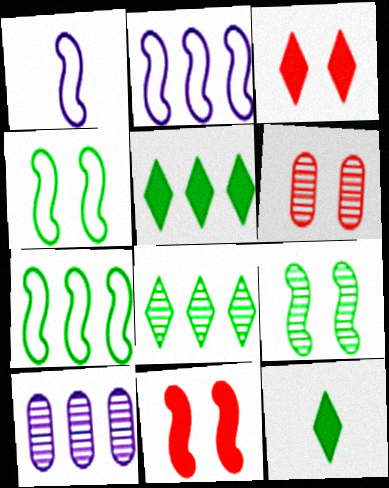[[1, 5, 6], 
[2, 6, 12]]